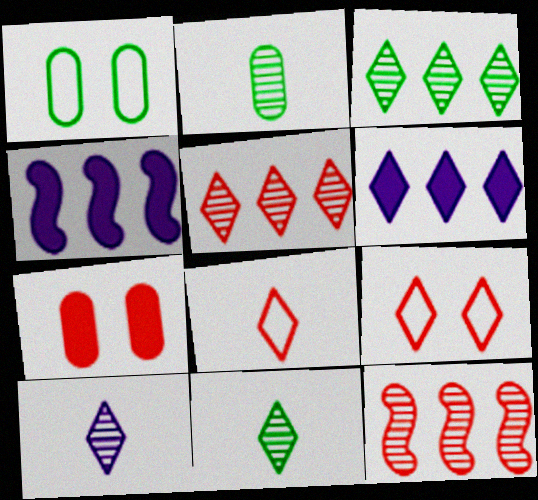[[2, 4, 9], 
[6, 9, 11], 
[7, 8, 12]]